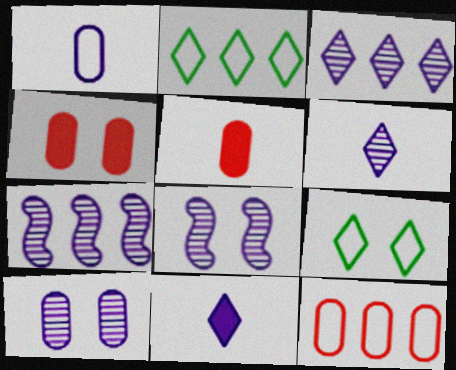[[2, 5, 8], 
[4, 8, 9], 
[5, 7, 9], 
[6, 7, 10]]